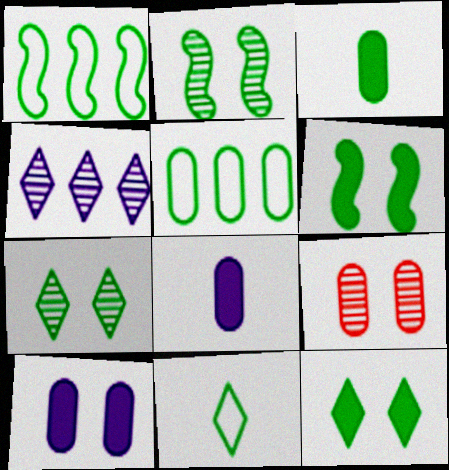[[1, 3, 7], 
[5, 8, 9]]